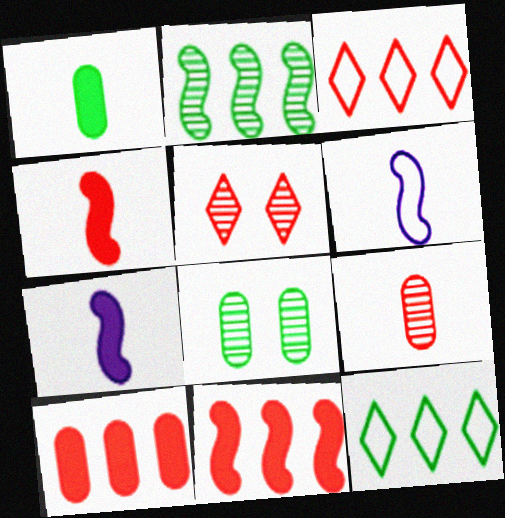[[3, 7, 8]]